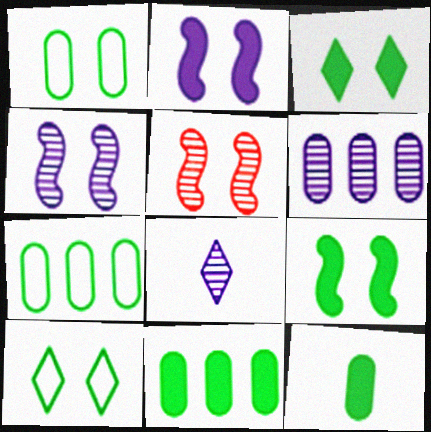[[4, 6, 8]]